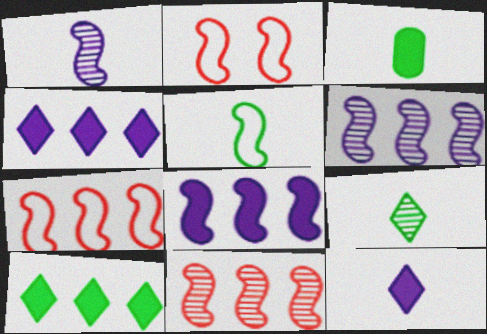[[3, 5, 9]]